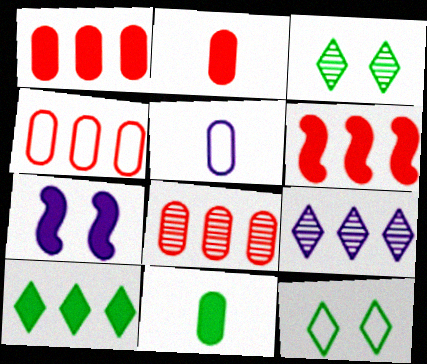[[1, 4, 8], 
[2, 7, 10], 
[3, 5, 6], 
[5, 7, 9]]